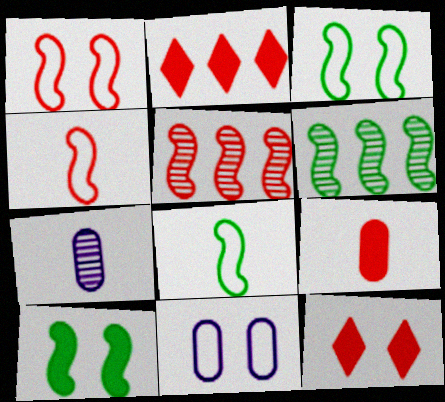[[2, 3, 7], 
[6, 8, 10]]